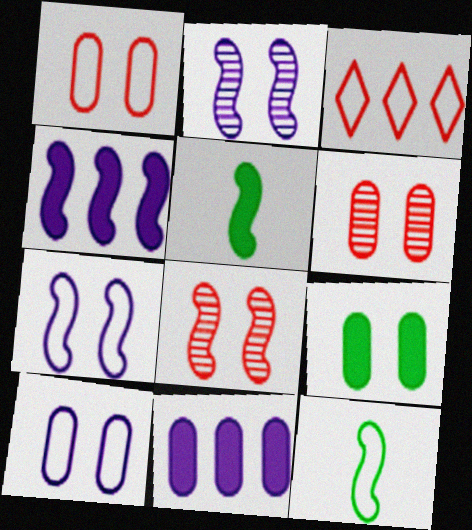[[3, 10, 12], 
[4, 8, 12], 
[6, 9, 10]]